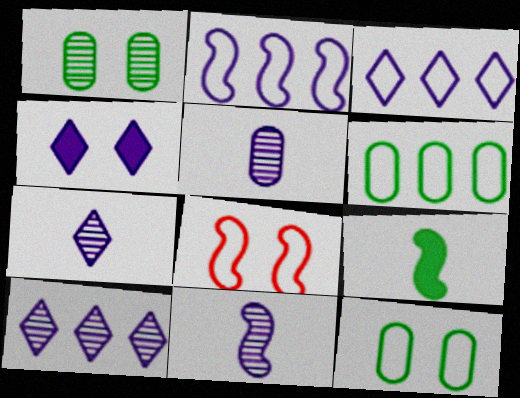[[1, 4, 8], 
[2, 4, 5], 
[3, 4, 7], 
[5, 7, 11]]